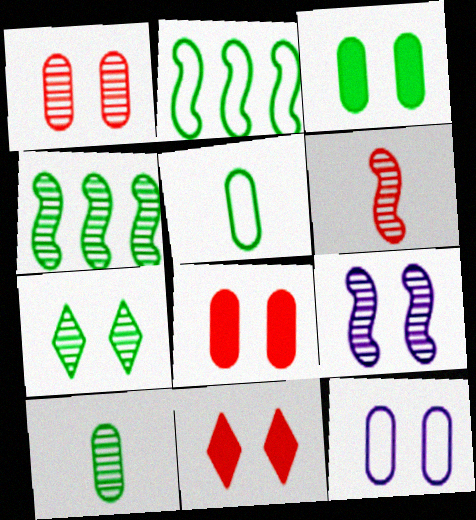[[1, 3, 12], 
[1, 7, 9], 
[4, 6, 9], 
[4, 7, 10]]